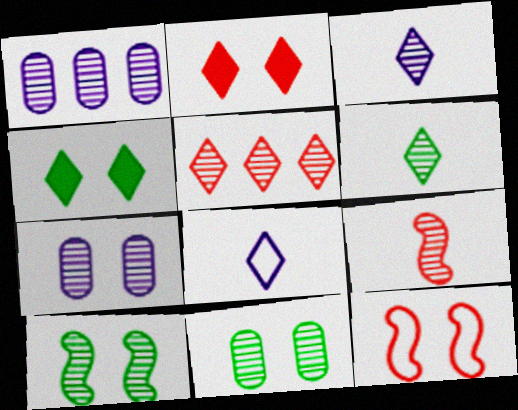[[4, 5, 8], 
[4, 7, 12]]